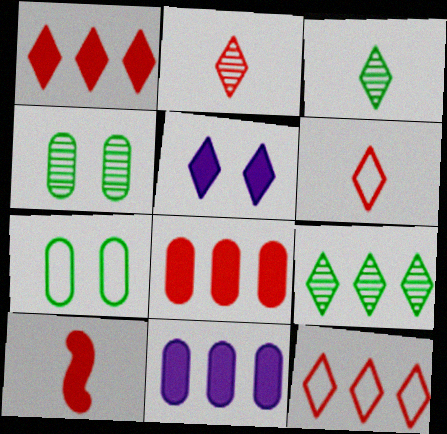[[3, 5, 12], 
[5, 6, 9]]